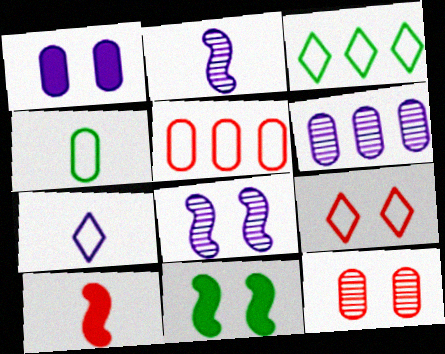[[3, 7, 9]]